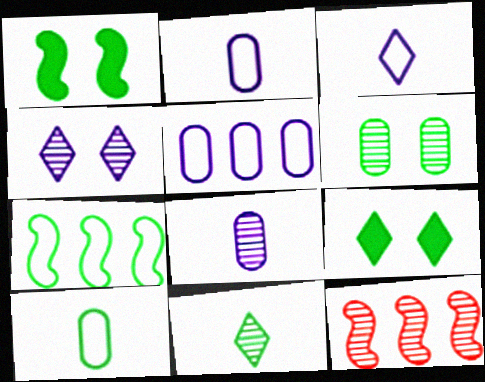[[2, 9, 12]]